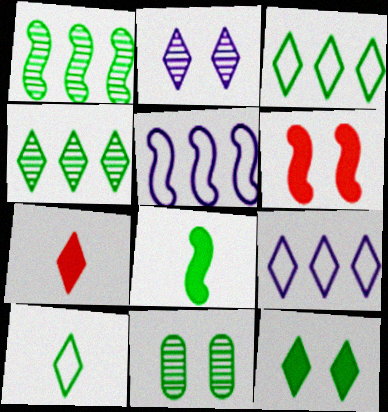[[2, 3, 7], 
[3, 8, 11], 
[4, 10, 12], 
[5, 7, 11]]